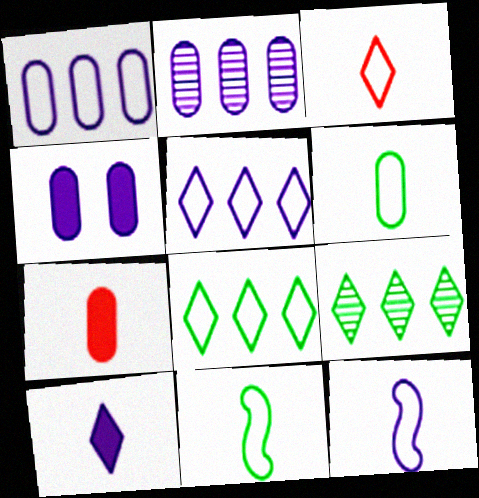[[3, 6, 12]]